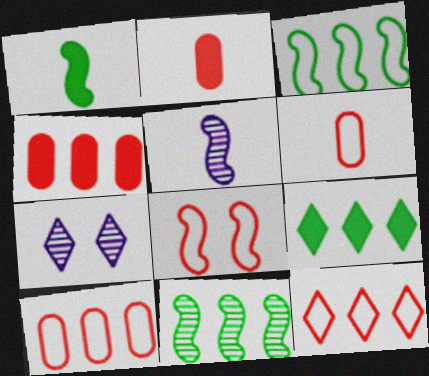[[1, 7, 10], 
[2, 3, 7], 
[6, 8, 12]]